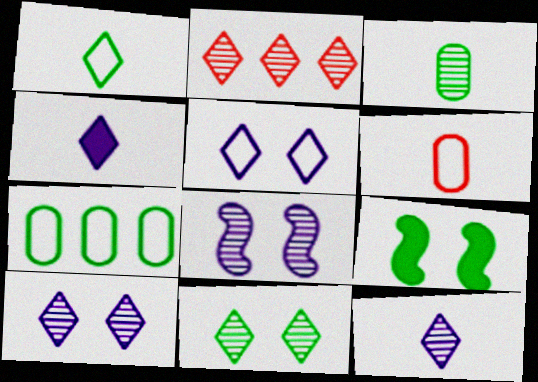[[2, 3, 8], 
[2, 11, 12]]